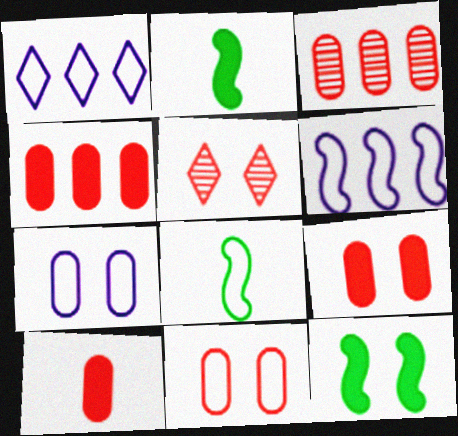[[1, 8, 11], 
[3, 10, 11], 
[4, 9, 10], 
[5, 7, 12]]